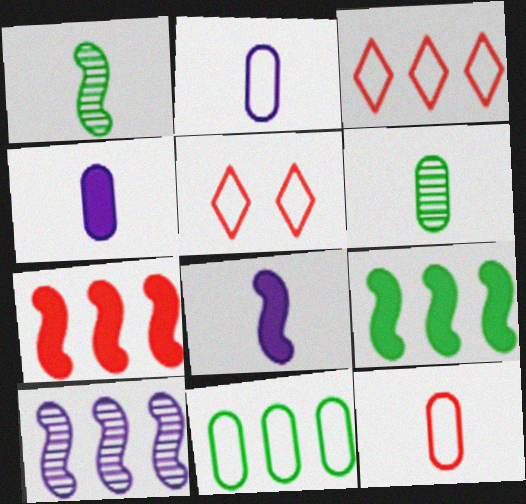[[4, 6, 12]]